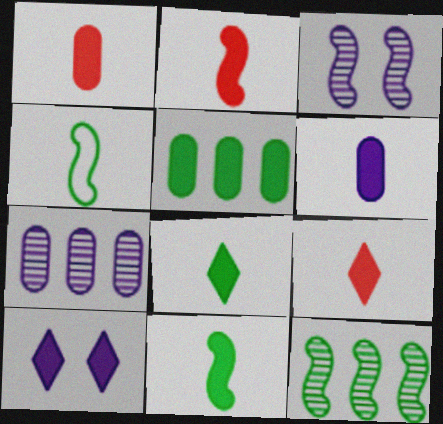[[1, 2, 9], 
[2, 5, 10], 
[2, 6, 8], 
[6, 9, 11]]